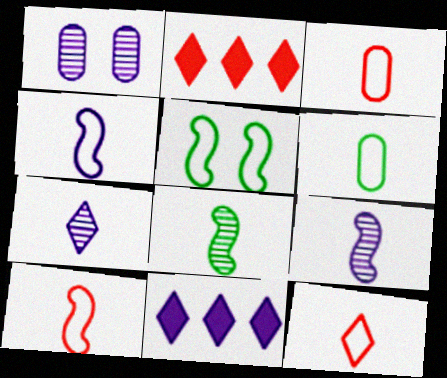[[1, 4, 11], 
[3, 10, 12], 
[4, 6, 12]]